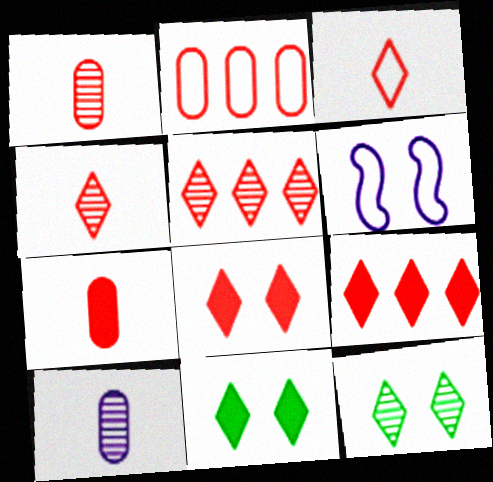[[3, 5, 8]]